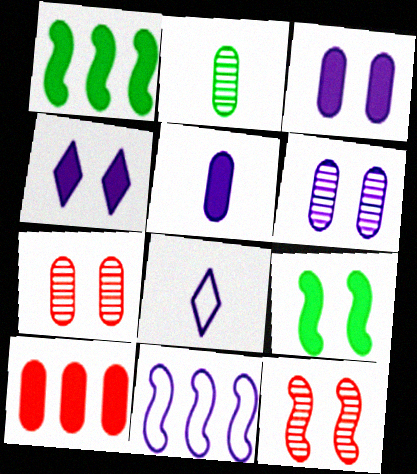[[1, 7, 8]]